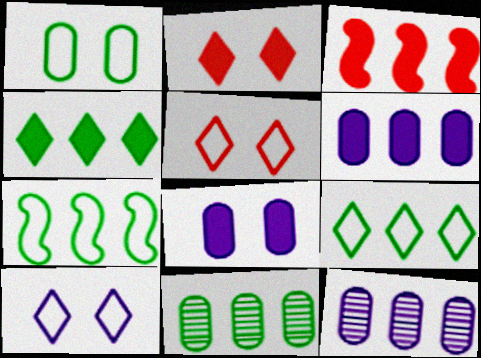[[3, 4, 6], 
[3, 9, 12], 
[4, 7, 11]]